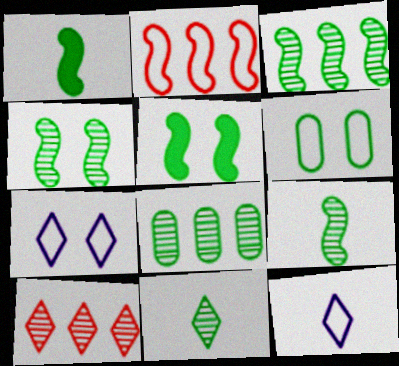[[2, 6, 12], 
[3, 4, 9], 
[4, 8, 11]]